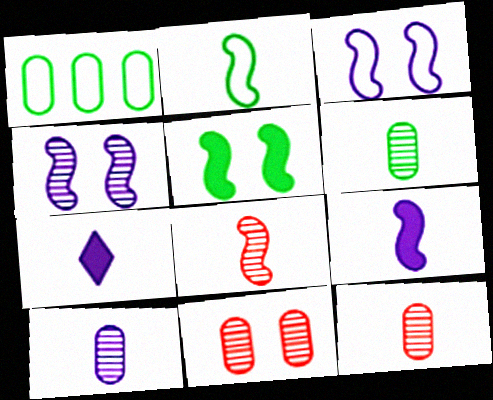[[2, 7, 12], 
[2, 8, 9], 
[6, 10, 12]]